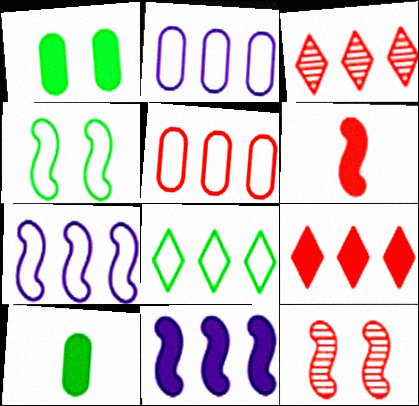[[5, 7, 8]]